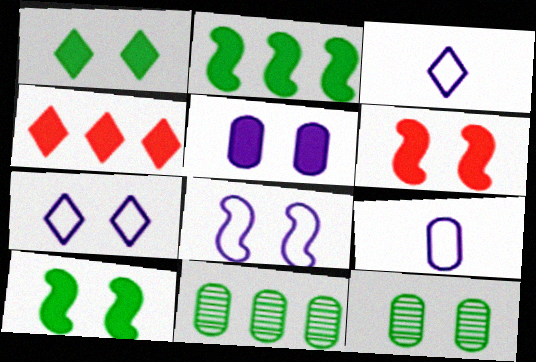[[1, 5, 6], 
[3, 6, 11], 
[6, 7, 12]]